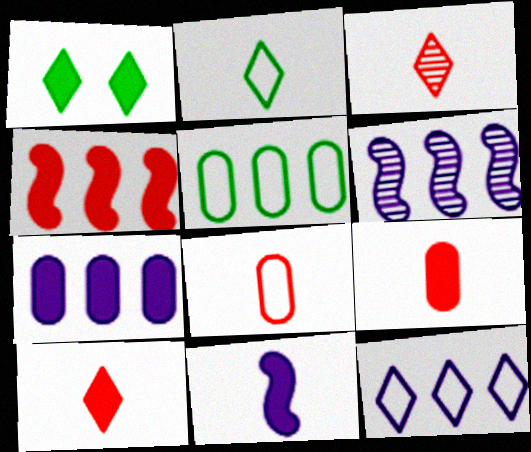[[1, 3, 12], 
[1, 6, 8], 
[6, 7, 12]]